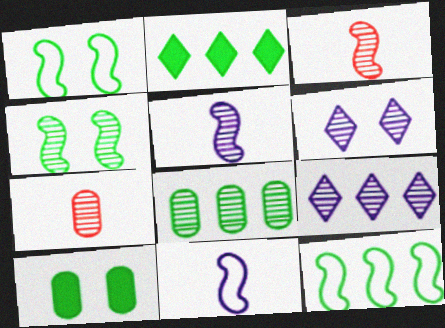[[2, 8, 12], 
[3, 6, 8], 
[4, 7, 9]]